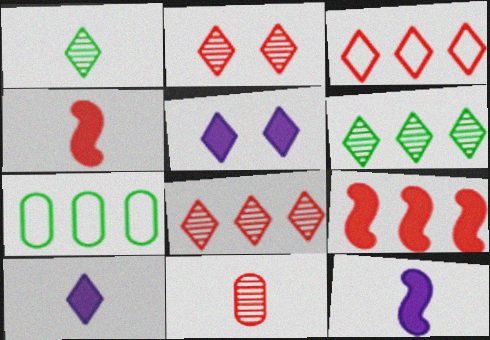[[1, 3, 5], 
[2, 7, 12]]